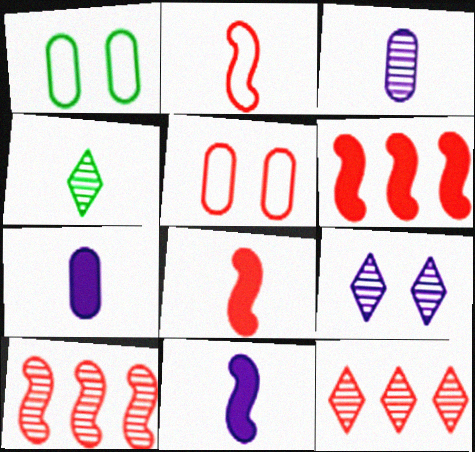[[1, 11, 12], 
[2, 4, 7], 
[4, 9, 12], 
[5, 8, 12]]